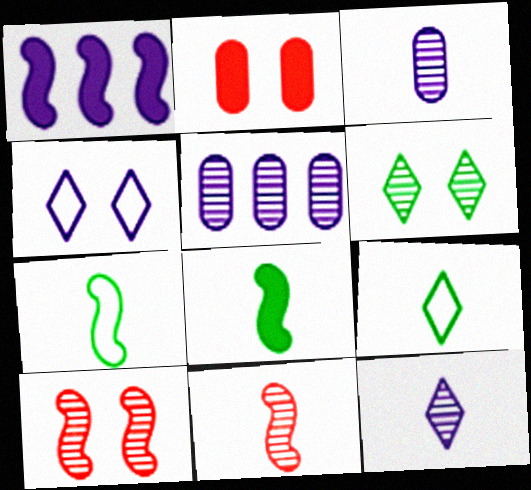[[1, 3, 4], 
[1, 7, 10], 
[5, 6, 11]]